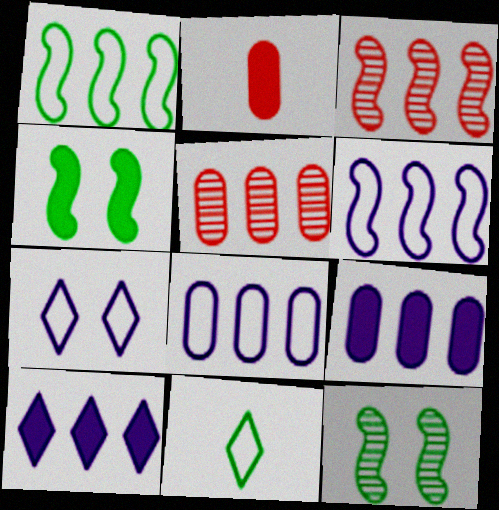[[1, 5, 10], 
[2, 4, 10]]